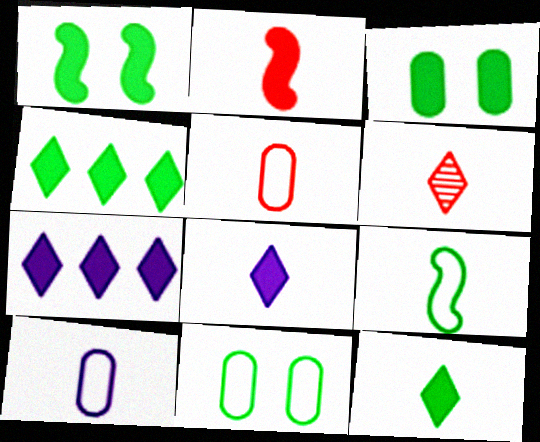[[2, 3, 7], 
[2, 5, 6]]